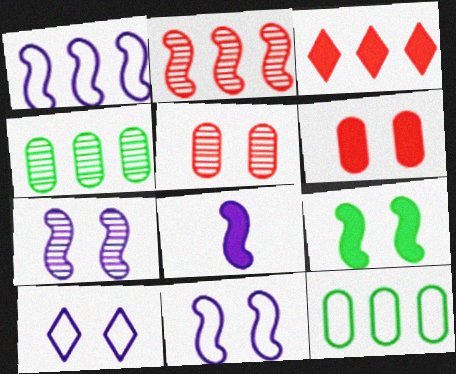[[1, 3, 4], 
[1, 7, 8], 
[5, 9, 10]]